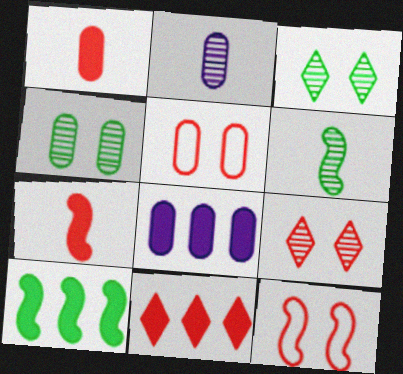[[8, 10, 11]]